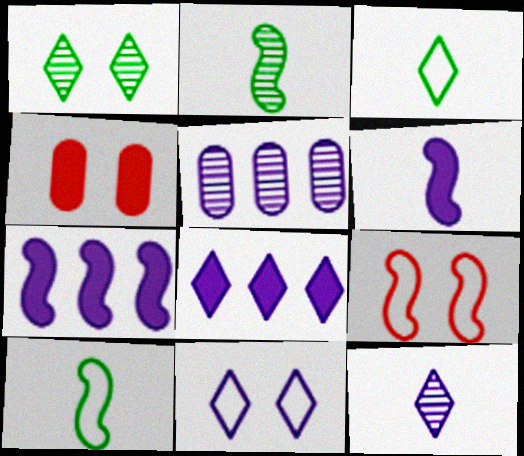[[2, 7, 9], 
[5, 6, 11], 
[8, 11, 12]]